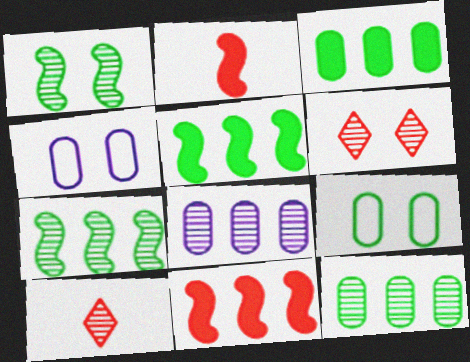[[1, 8, 10], 
[4, 5, 10]]